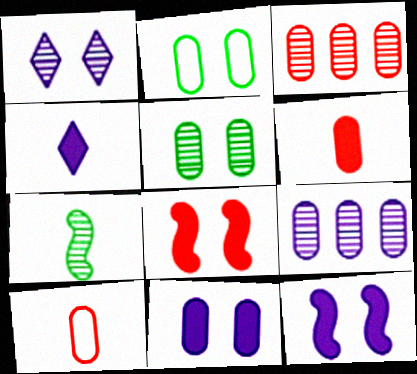[[1, 2, 8], 
[1, 3, 7], 
[2, 6, 9], 
[4, 7, 10]]